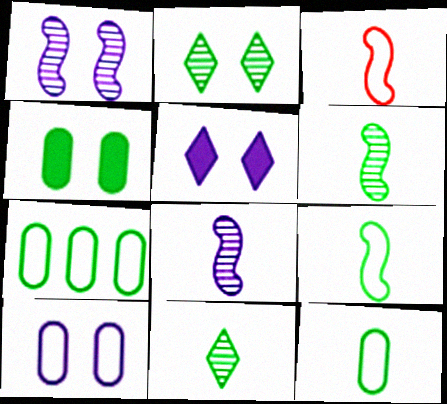[[1, 5, 10]]